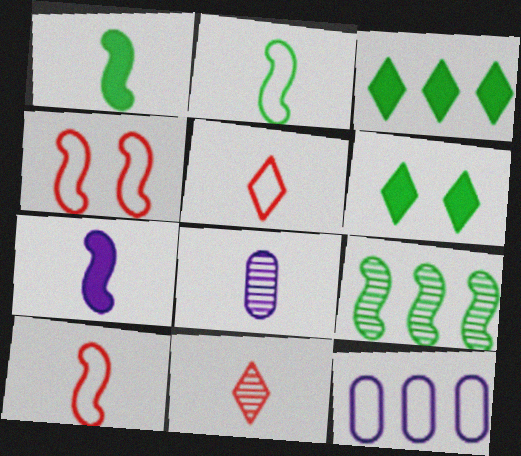[[1, 5, 8], 
[3, 4, 8], 
[4, 7, 9]]